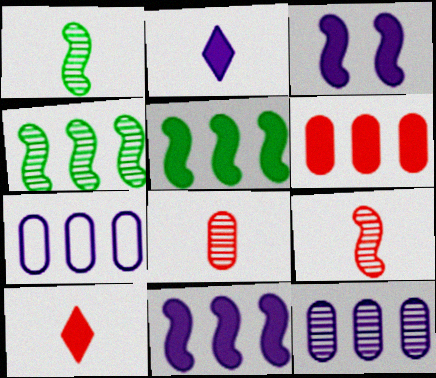[]